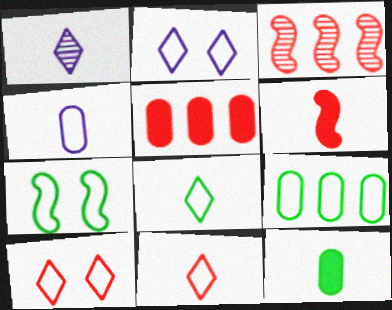[[1, 5, 7], 
[2, 3, 12], 
[7, 8, 9]]